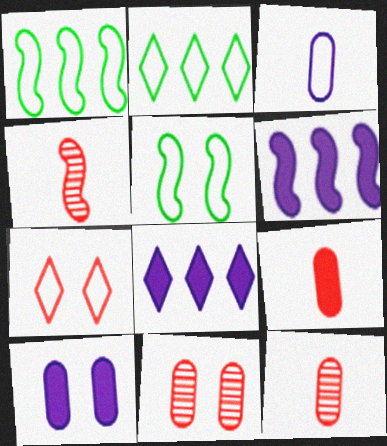[[1, 3, 7], 
[2, 4, 10], 
[4, 5, 6], 
[5, 8, 12]]